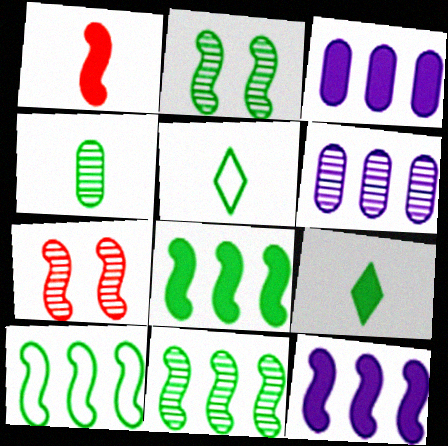[[3, 5, 7], 
[8, 10, 11]]